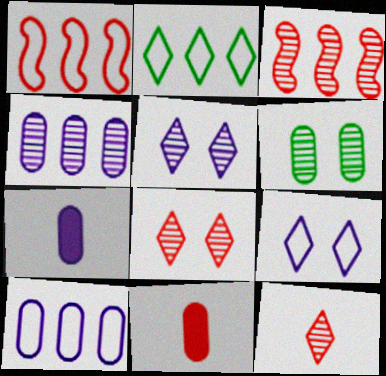[[1, 2, 10], 
[1, 8, 11], 
[6, 10, 11]]